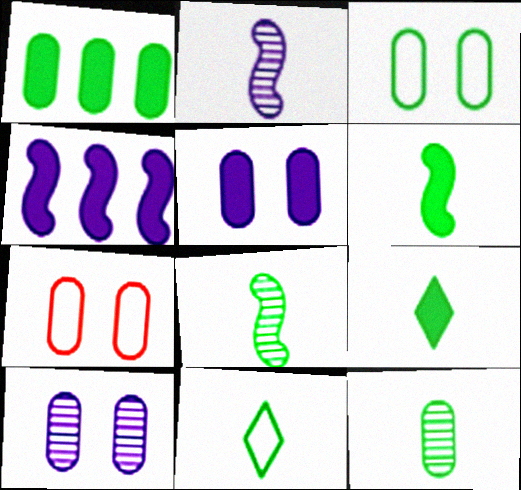[[1, 3, 12], 
[6, 11, 12]]